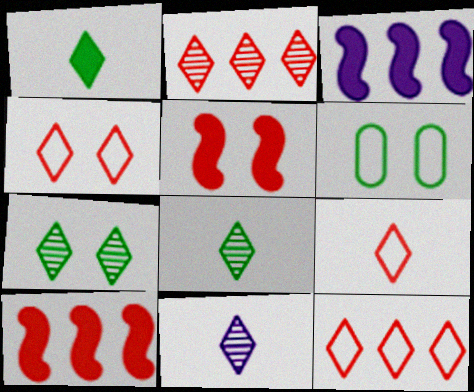[[1, 9, 11], 
[2, 7, 11], 
[4, 9, 12], 
[6, 10, 11]]